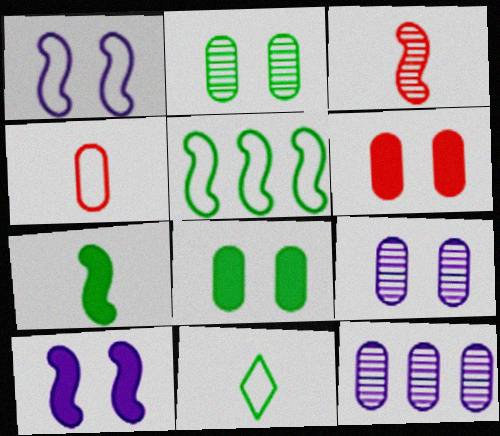[[3, 5, 10], 
[4, 8, 12]]